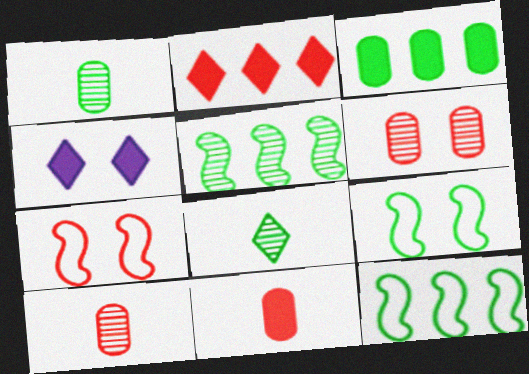[[2, 7, 10], 
[3, 8, 9], 
[4, 6, 9], 
[4, 10, 12]]